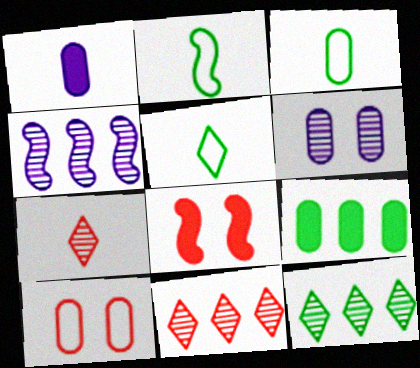[[1, 2, 7], 
[2, 3, 5], 
[2, 4, 8]]